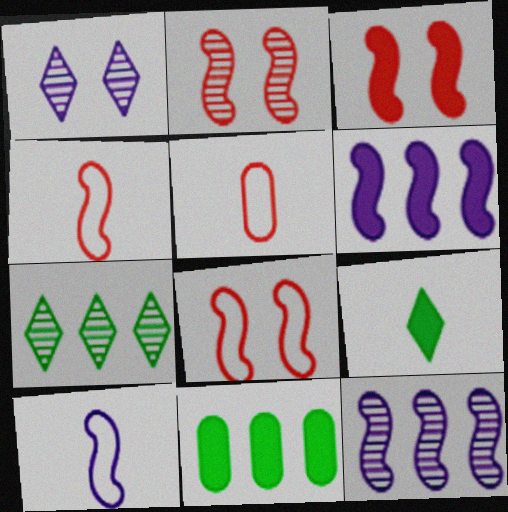[[1, 4, 11], 
[2, 3, 8]]